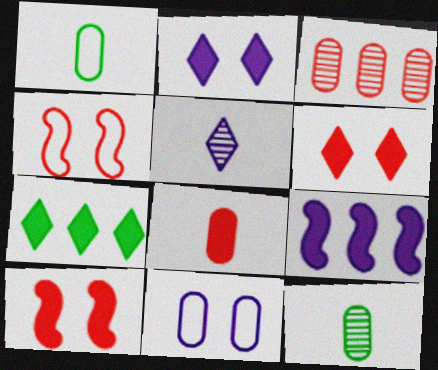[[5, 9, 11]]